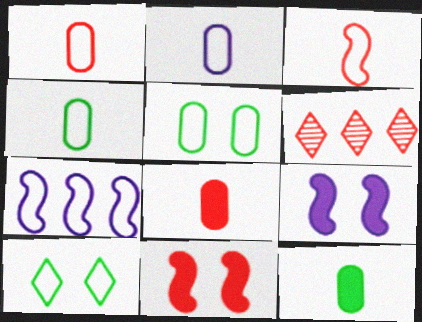[[1, 2, 4], 
[1, 6, 11], 
[1, 7, 10], 
[4, 6, 9]]